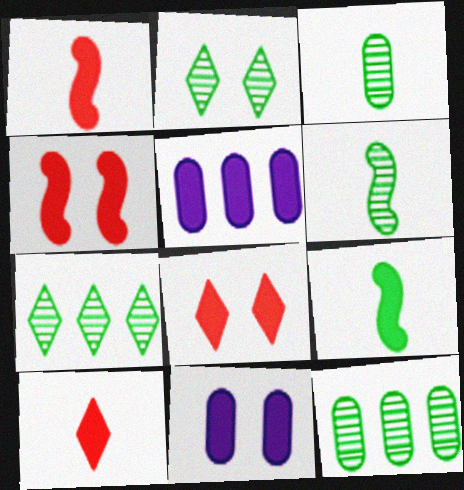[[2, 6, 12], 
[5, 8, 9]]